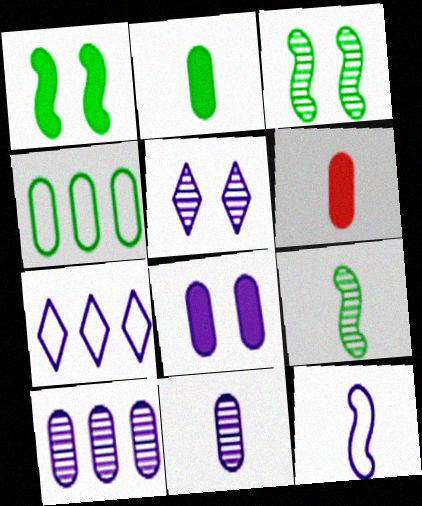[[3, 6, 7]]